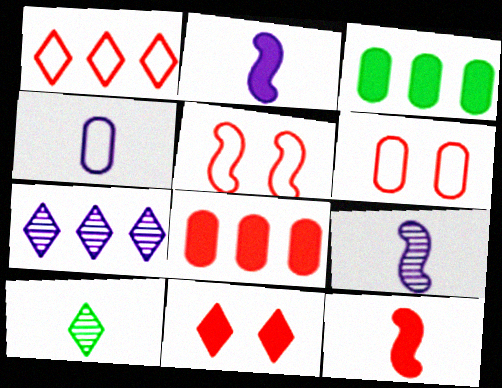[[2, 3, 11], 
[4, 10, 12], 
[8, 11, 12]]